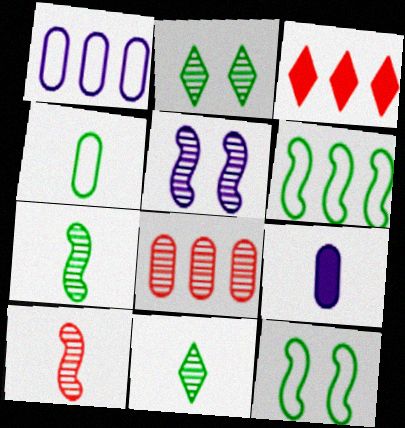[[3, 4, 5], 
[5, 8, 11]]